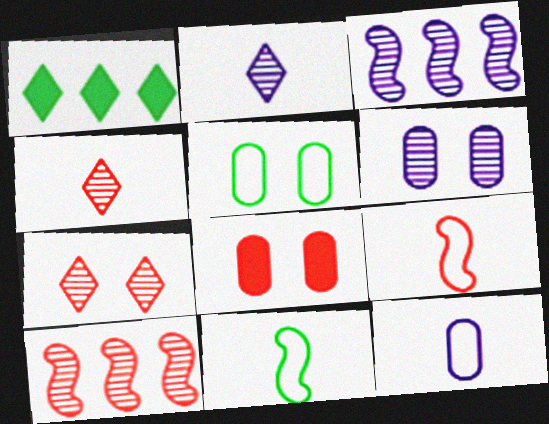[[1, 6, 9], 
[2, 3, 6], 
[5, 6, 8]]